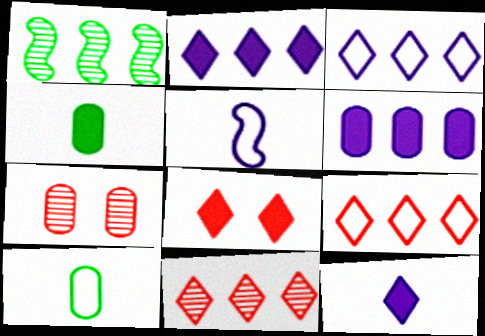[[1, 6, 9], 
[6, 7, 10]]